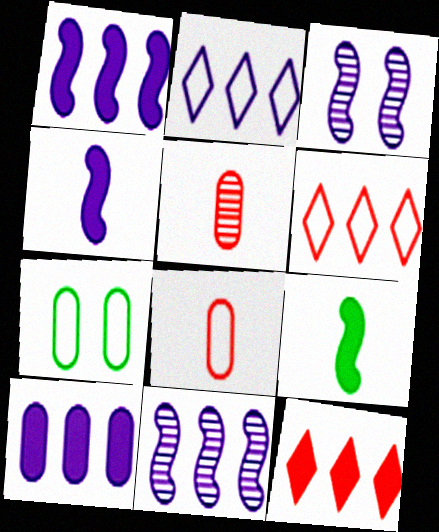[[2, 10, 11], 
[5, 7, 10]]